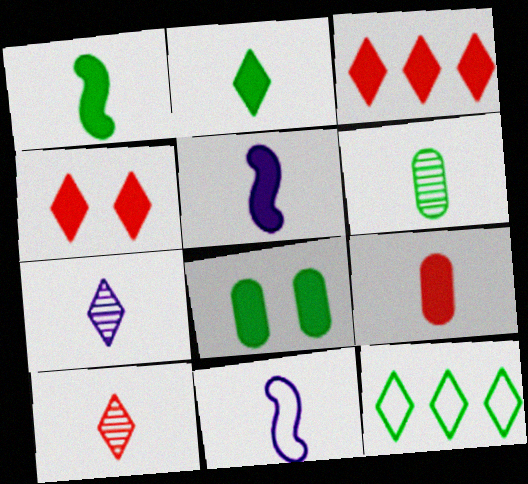[[2, 5, 9], 
[3, 5, 8], 
[4, 7, 12]]